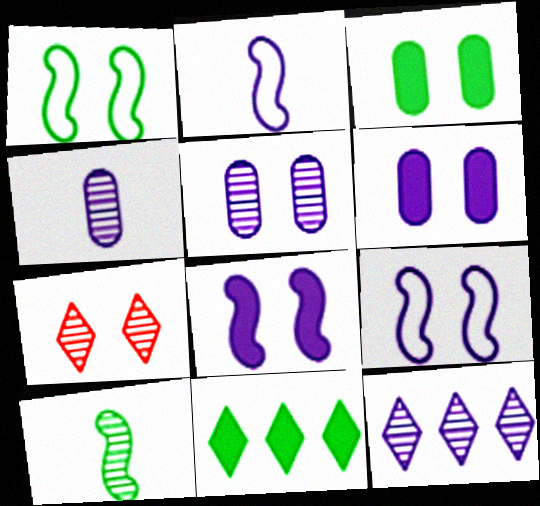[[1, 6, 7], 
[2, 6, 12], 
[3, 7, 9]]